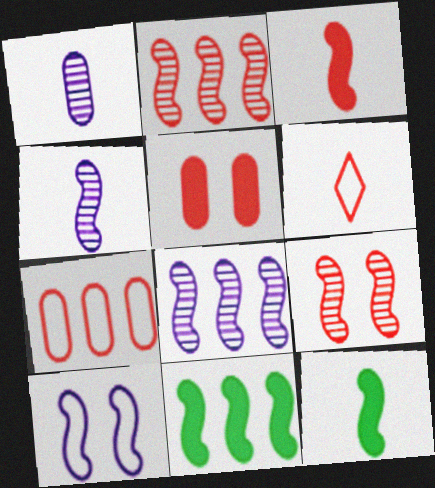[[1, 6, 12], 
[2, 5, 6], 
[2, 10, 12]]